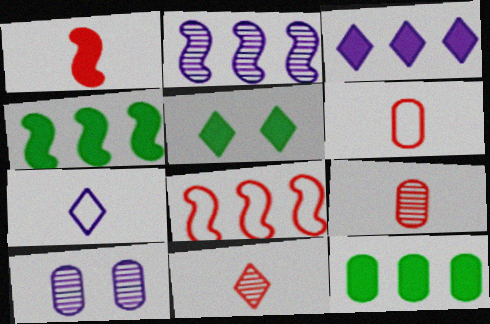[[1, 6, 11], 
[2, 4, 8], 
[2, 5, 6], 
[6, 10, 12]]